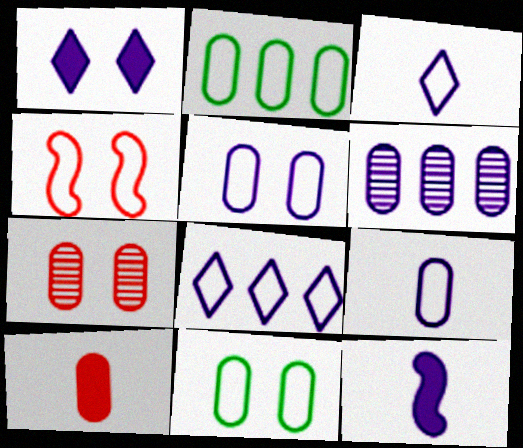[[2, 3, 4], 
[6, 10, 11]]